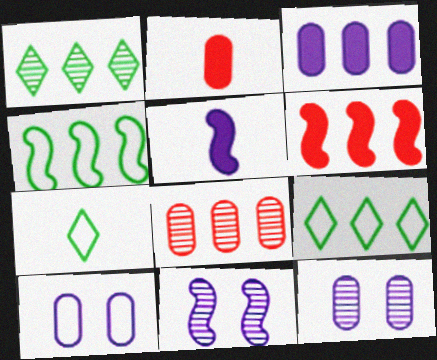[[2, 9, 11], 
[6, 7, 12]]